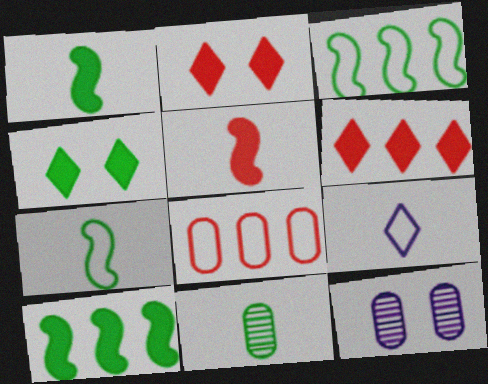[[3, 4, 11], 
[5, 9, 11], 
[6, 7, 12]]